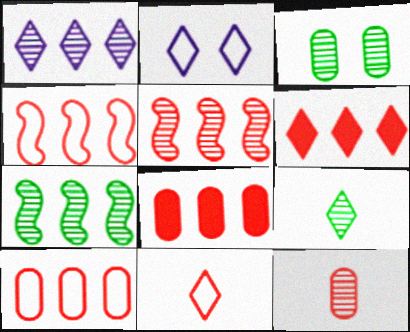[[2, 6, 9], 
[3, 7, 9], 
[5, 6, 10]]